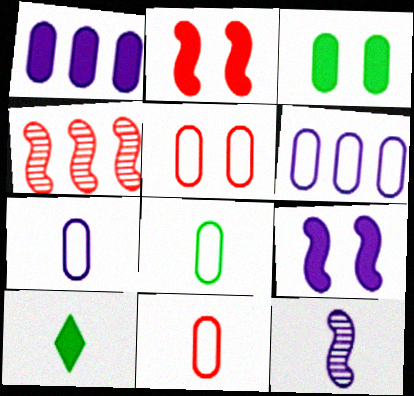[[1, 2, 10], 
[5, 6, 8], 
[7, 8, 11], 
[10, 11, 12]]